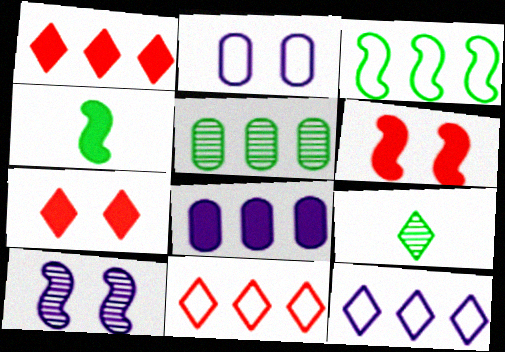[[4, 7, 8], 
[7, 9, 12]]